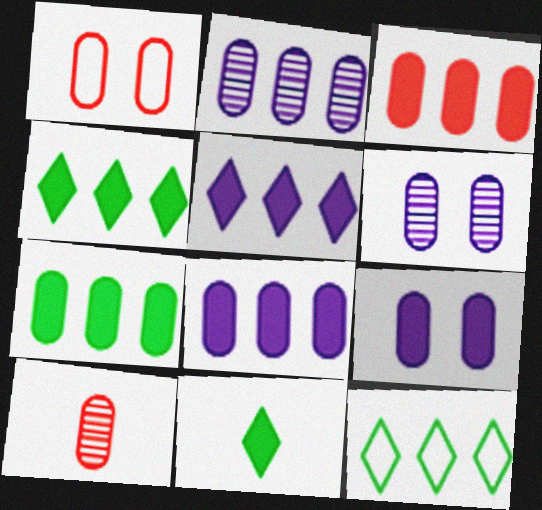[[1, 3, 10], 
[3, 7, 8]]